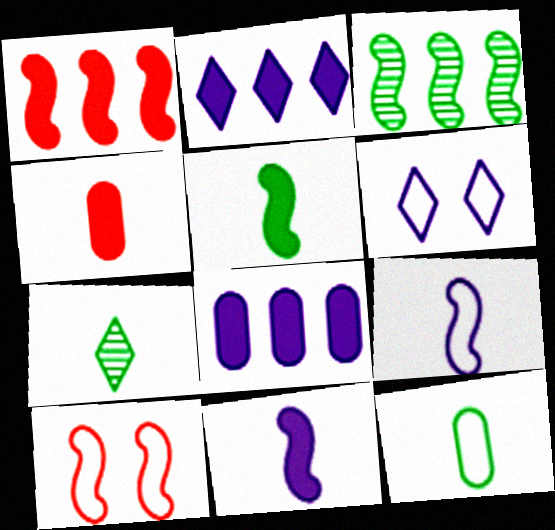[[3, 4, 6], 
[3, 10, 11], 
[4, 7, 9], 
[5, 7, 12], 
[7, 8, 10]]